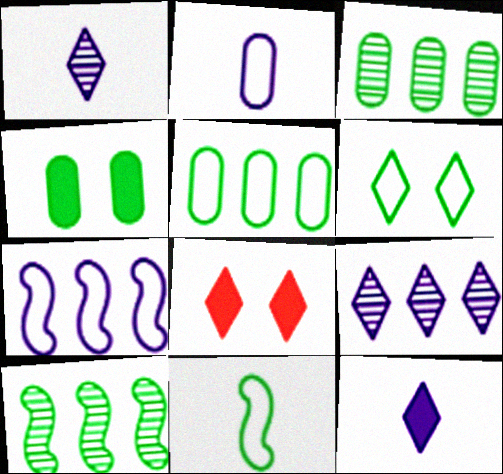[[2, 8, 10], 
[5, 6, 11]]